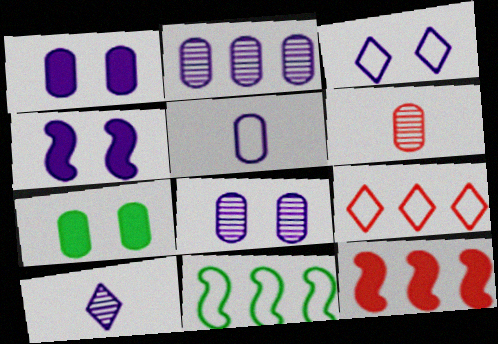[[1, 2, 5], 
[3, 4, 8]]